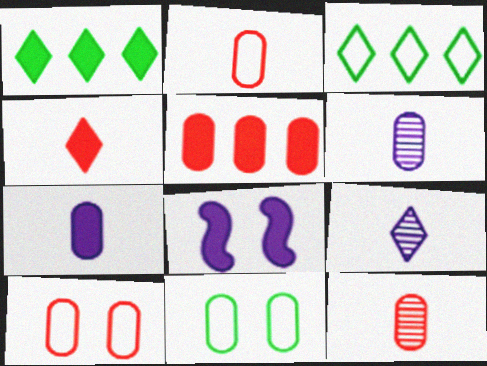[[3, 8, 12], 
[5, 6, 11], 
[5, 10, 12]]